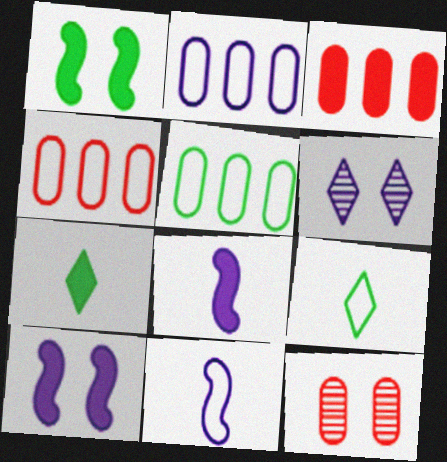[[2, 4, 5], 
[2, 6, 8], 
[3, 7, 10]]